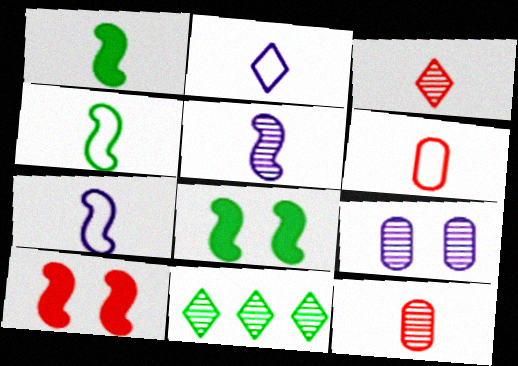[[1, 2, 12], 
[2, 4, 6]]